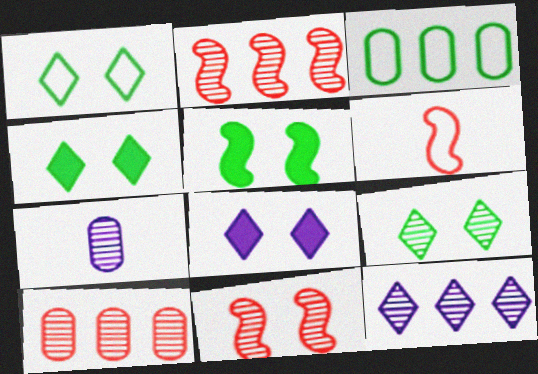[[1, 4, 9], 
[2, 7, 9]]